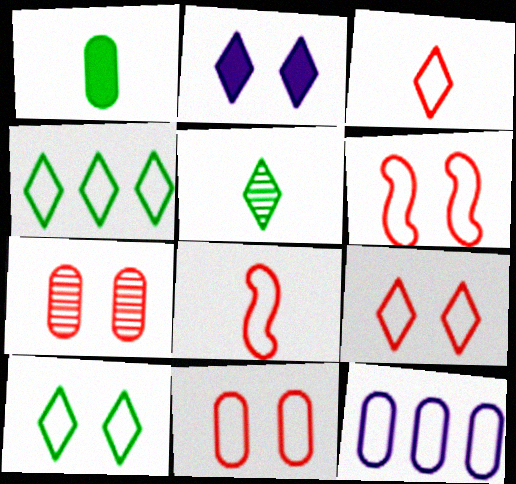[[1, 7, 12], 
[6, 9, 11], 
[8, 10, 12]]